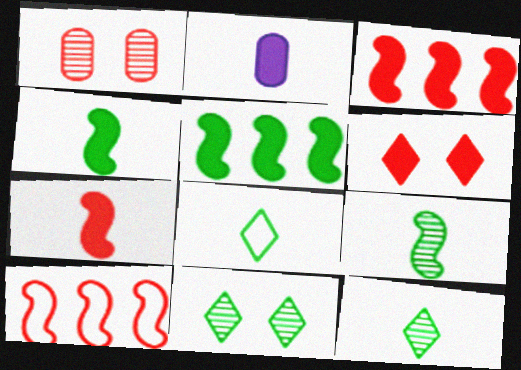[[2, 5, 6], 
[2, 10, 11]]